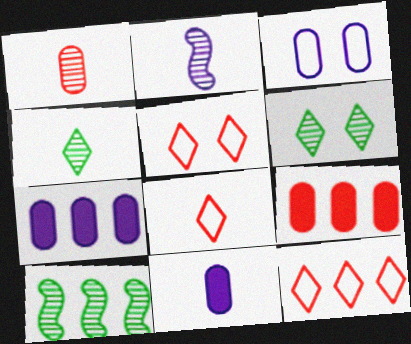[[1, 2, 4], 
[5, 8, 12], 
[5, 10, 11], 
[7, 10, 12]]